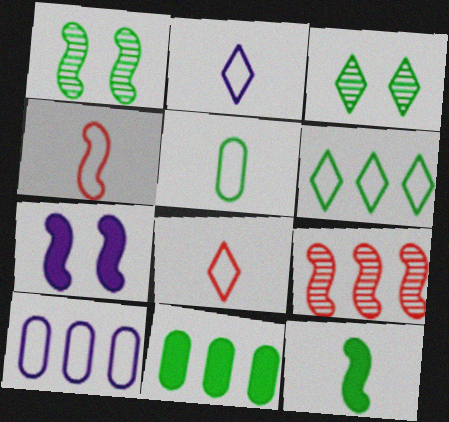[[2, 4, 5]]